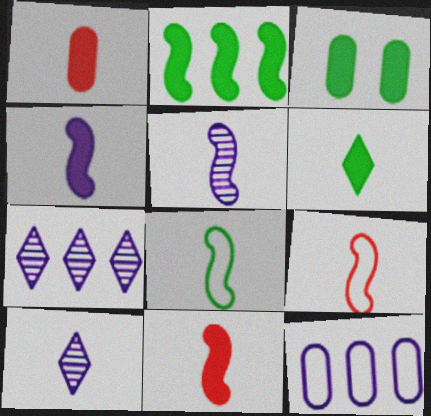[[1, 4, 6], 
[1, 8, 10], 
[2, 3, 6], 
[3, 7, 9], 
[5, 8, 11]]